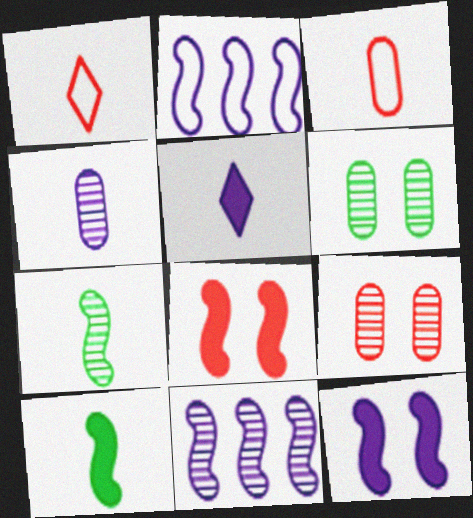[[1, 4, 10], 
[2, 7, 8], 
[3, 5, 7]]